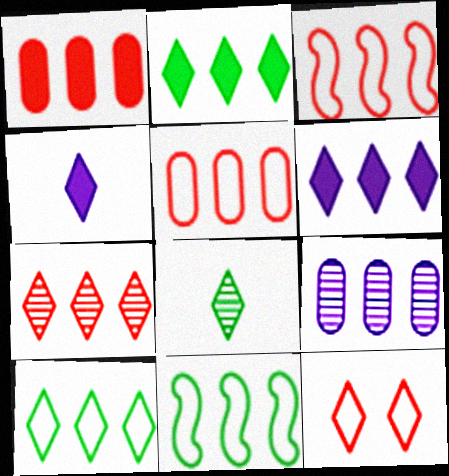[[1, 3, 7], 
[2, 3, 9], 
[6, 7, 10], 
[6, 8, 12]]